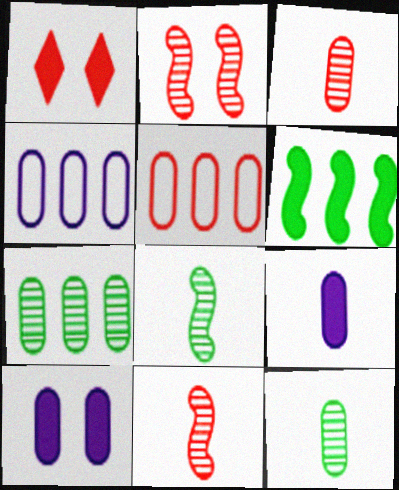[[1, 4, 8], 
[1, 5, 11], 
[1, 6, 9], 
[5, 10, 12]]